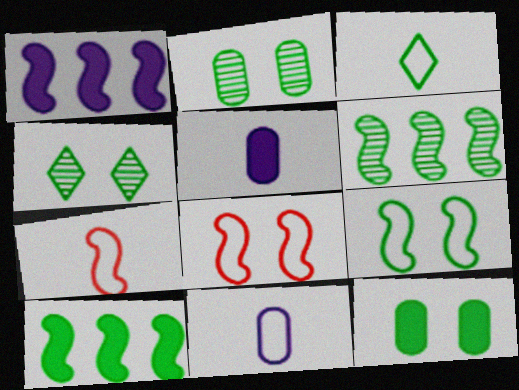[[2, 3, 10], 
[3, 6, 12], 
[3, 7, 11], 
[4, 9, 12]]